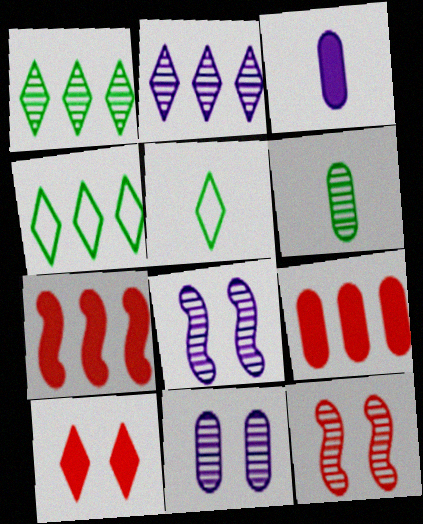[[2, 5, 10], 
[2, 6, 12], 
[3, 4, 12], 
[5, 7, 11], 
[5, 8, 9]]